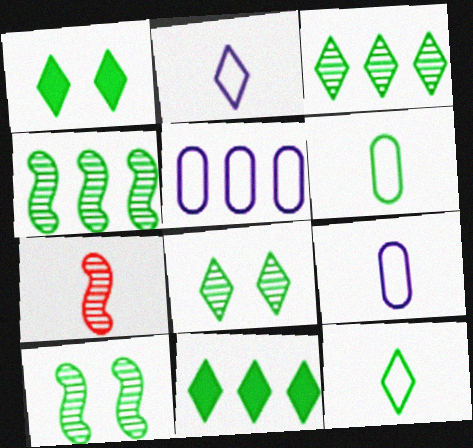[[1, 3, 12], 
[1, 4, 6], 
[1, 5, 7], 
[6, 10, 11], 
[8, 11, 12]]